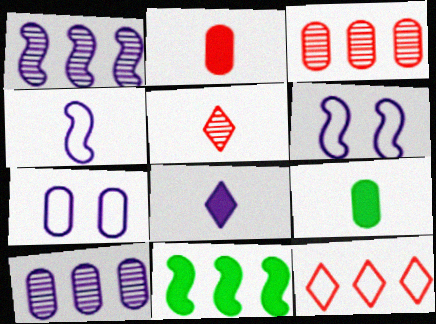[[1, 7, 8], 
[3, 7, 9], 
[4, 5, 9], 
[5, 7, 11], 
[6, 8, 10], 
[10, 11, 12]]